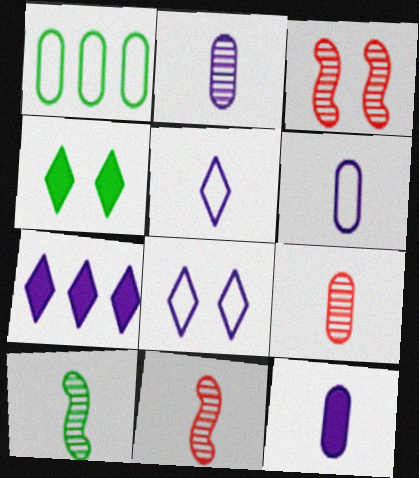[[1, 4, 10], 
[2, 6, 12]]